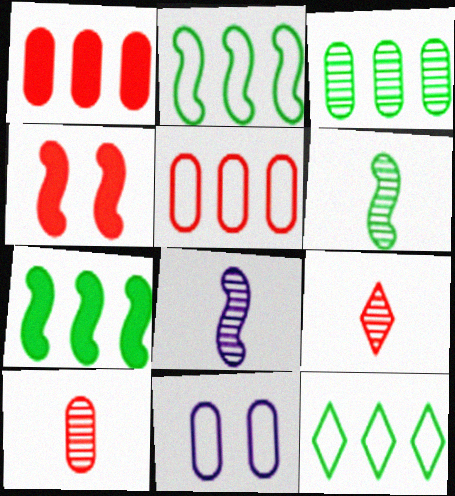[[2, 4, 8], 
[3, 7, 12], 
[4, 5, 9], 
[7, 9, 11]]